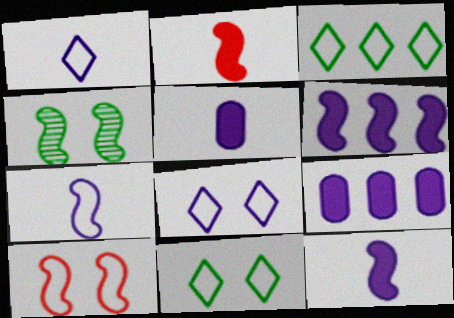[]